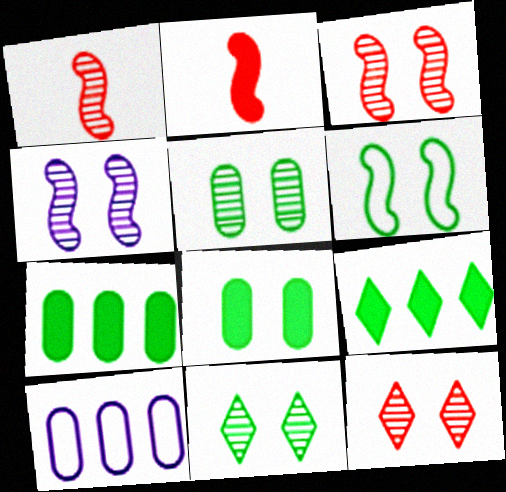[[2, 10, 11], 
[4, 5, 12], 
[6, 8, 11]]